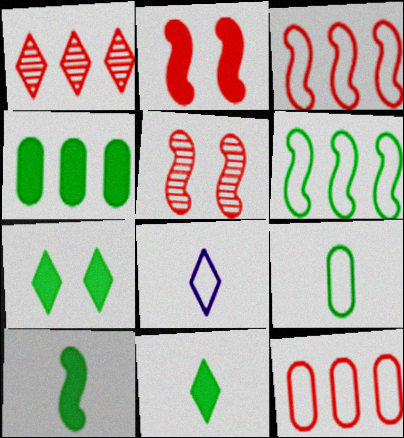[[1, 7, 8], 
[4, 5, 8], 
[4, 7, 10]]